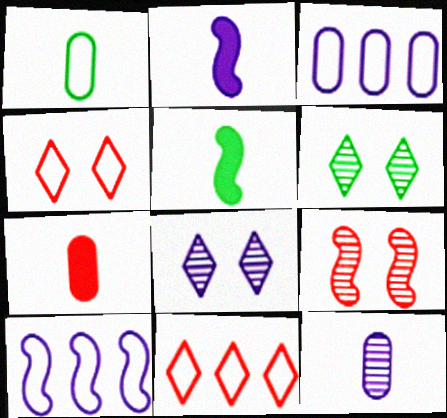[[1, 4, 10], 
[1, 7, 12], 
[2, 3, 8], 
[5, 9, 10], 
[6, 7, 10], 
[7, 9, 11]]